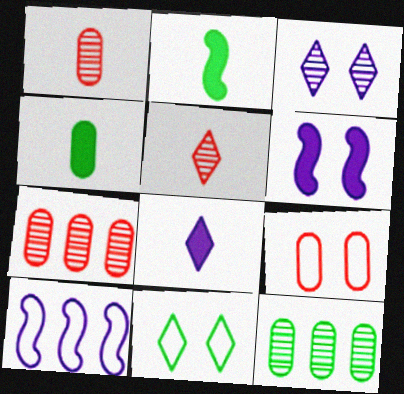[[2, 11, 12]]